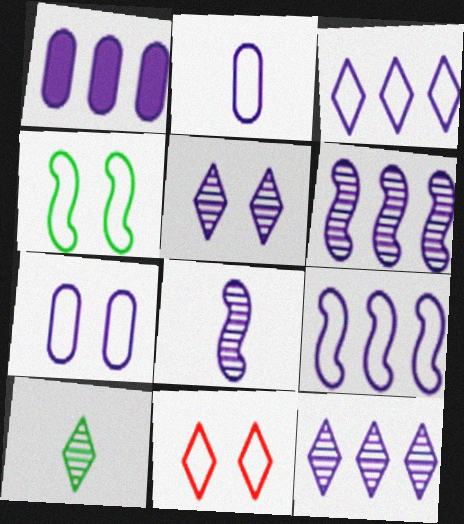[[1, 3, 6], 
[1, 9, 12], 
[4, 7, 11]]